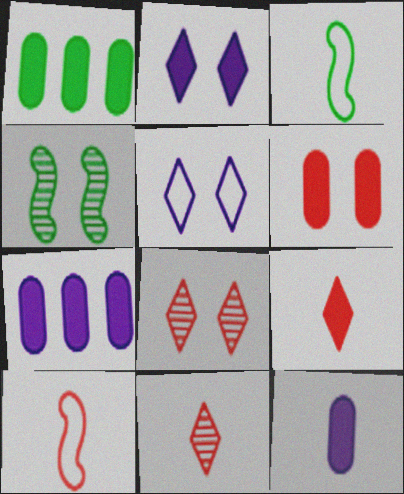[[1, 6, 12], 
[3, 7, 8], 
[3, 11, 12], 
[4, 5, 6]]